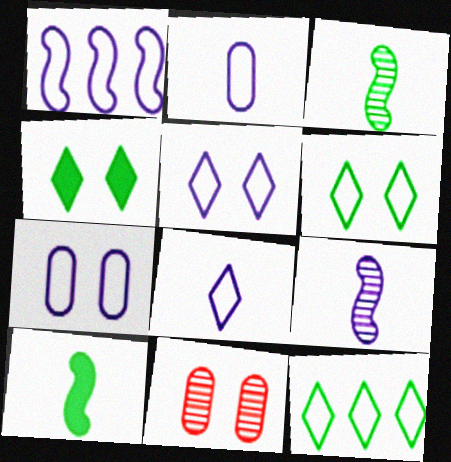[[1, 2, 5], 
[1, 7, 8]]